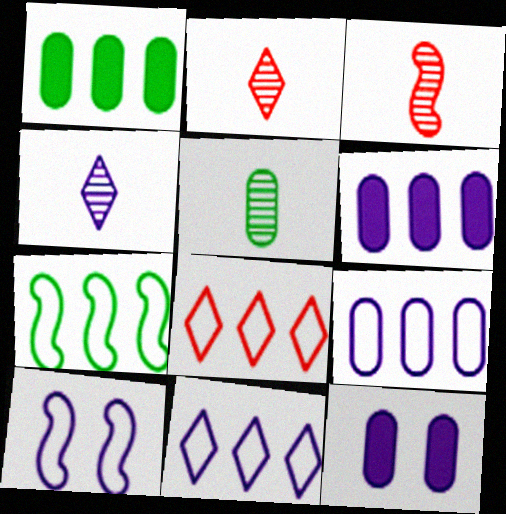[[1, 2, 10], 
[2, 7, 12], 
[3, 4, 5], 
[4, 6, 10], 
[7, 8, 9]]